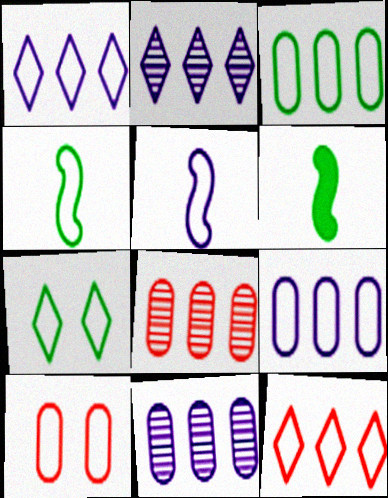[[1, 4, 10], 
[2, 6, 10], 
[3, 4, 7]]